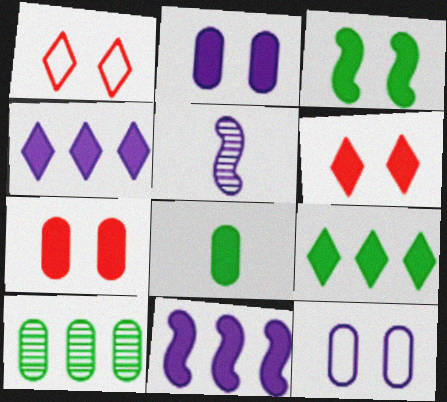[[2, 3, 6], 
[3, 8, 9], 
[4, 5, 12], 
[6, 8, 11]]